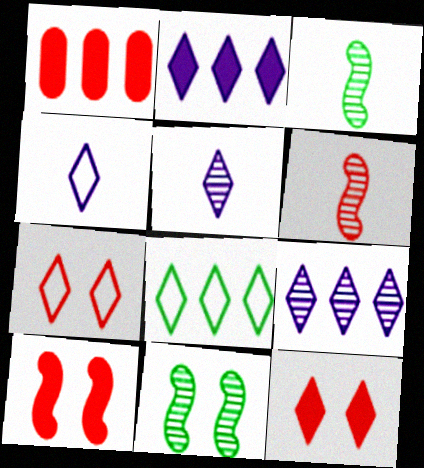[[1, 4, 11], 
[1, 6, 7], 
[4, 7, 8], 
[5, 8, 12]]